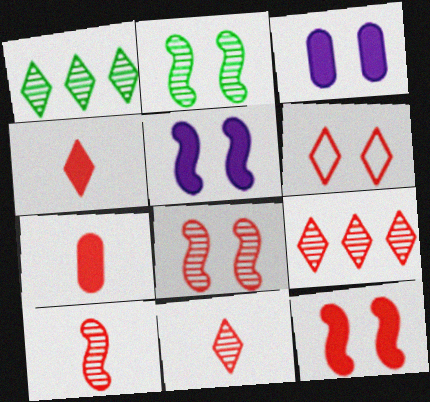[[2, 3, 6], 
[4, 6, 9]]